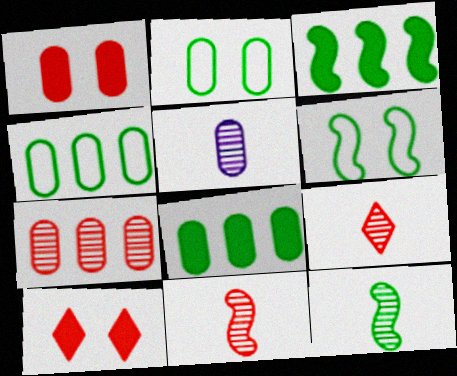[[1, 4, 5], 
[3, 6, 12], 
[5, 9, 12]]